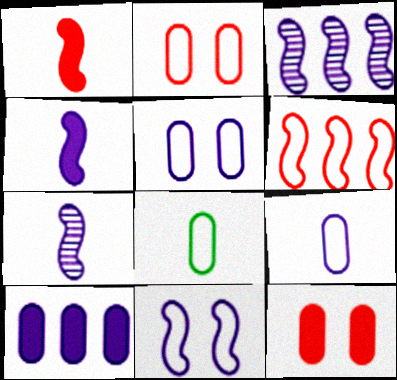[[3, 4, 11]]